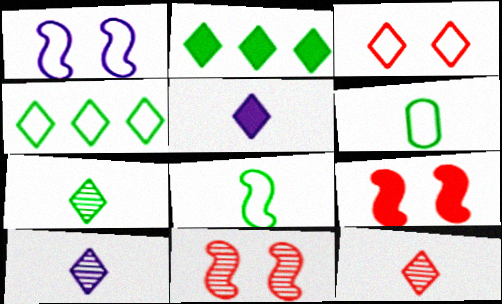[[2, 3, 10], 
[7, 10, 12]]